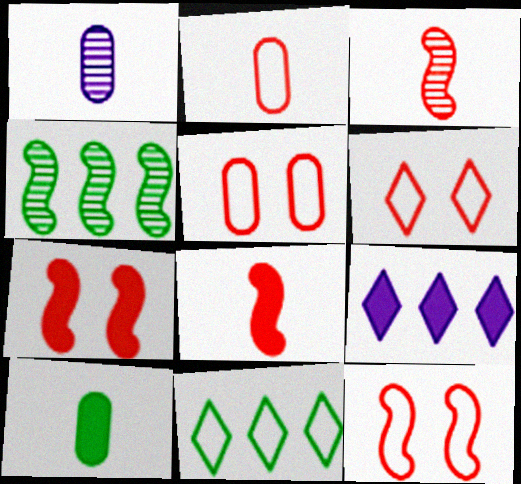[[1, 2, 10], 
[1, 7, 11], 
[5, 6, 12], 
[7, 9, 10]]